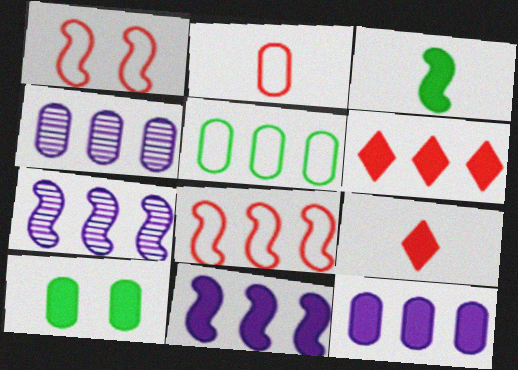[[1, 3, 7], 
[2, 4, 10], 
[5, 6, 7], 
[9, 10, 11]]